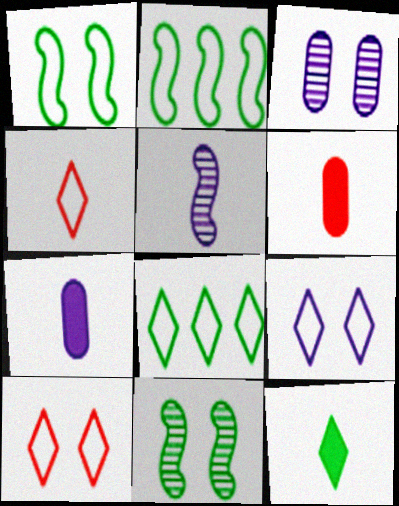[[4, 8, 9]]